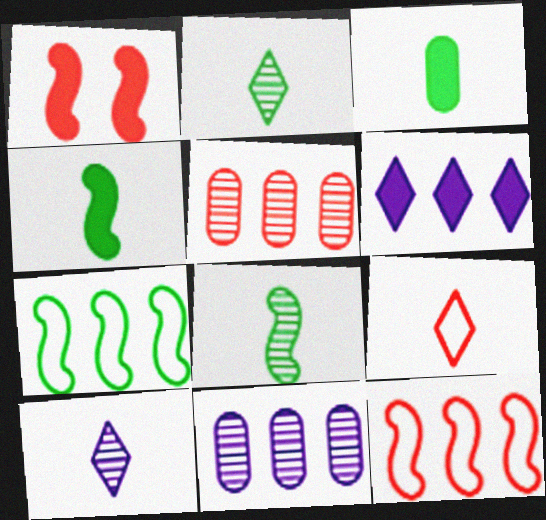[[1, 3, 6], 
[1, 5, 9], 
[5, 6, 7]]